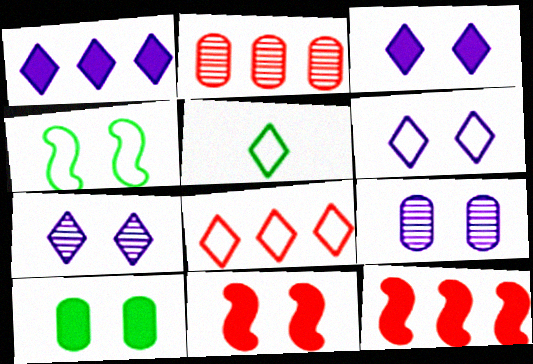[[2, 8, 12], 
[3, 6, 7], 
[3, 10, 11], 
[5, 6, 8], 
[5, 9, 12]]